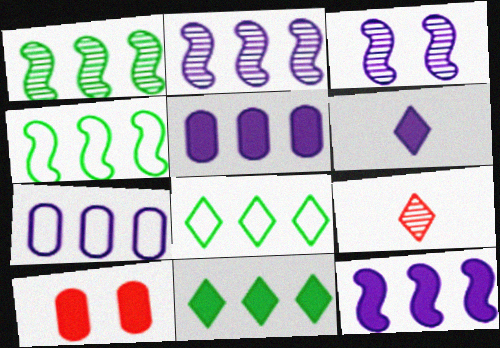[[3, 6, 7]]